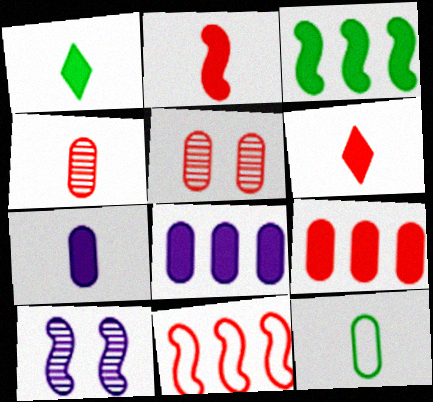[[1, 2, 7], 
[4, 7, 12], 
[5, 6, 11], 
[5, 8, 12]]